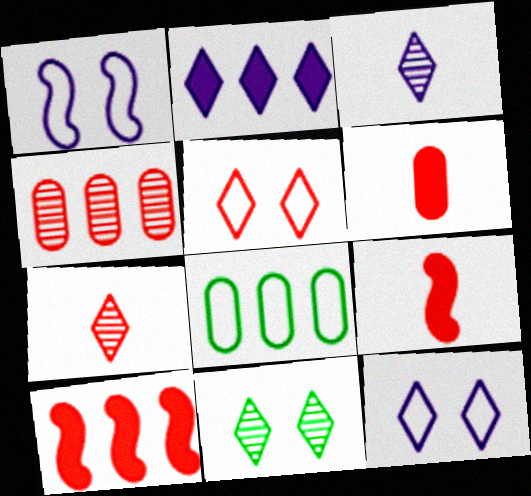[[2, 3, 12], 
[4, 5, 9]]